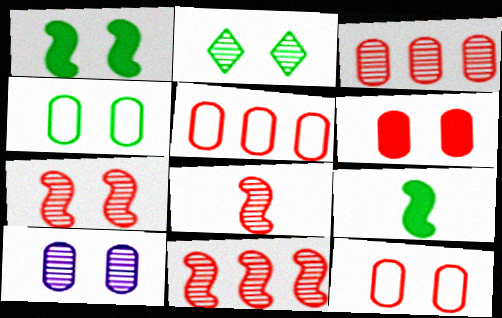[[1, 2, 4], 
[2, 7, 10], 
[4, 6, 10], 
[7, 8, 11]]